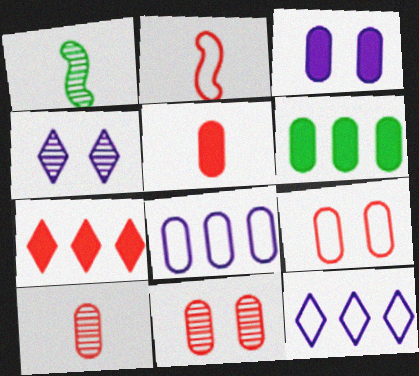[[2, 4, 6], 
[2, 7, 11], 
[3, 5, 6]]